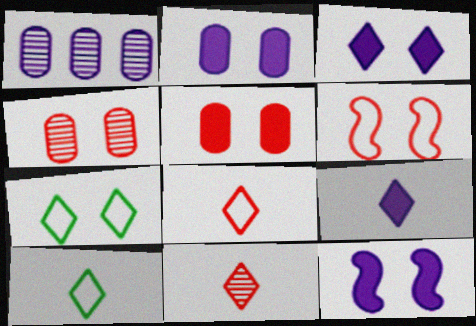[[2, 3, 12], 
[4, 7, 12], 
[9, 10, 11]]